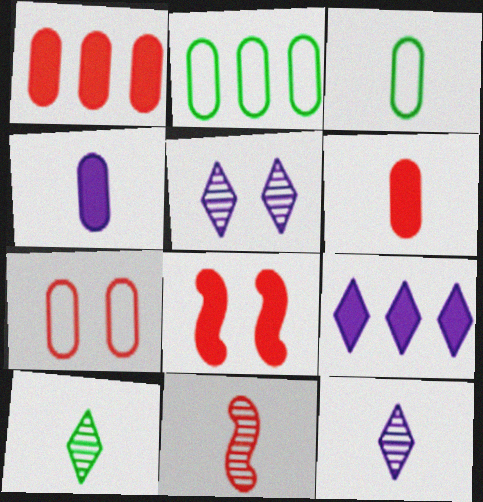[[2, 8, 12]]